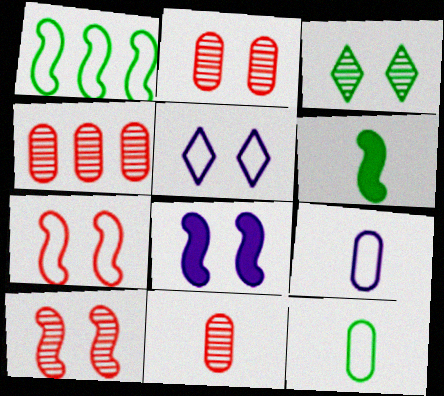[[2, 4, 11], 
[4, 5, 6]]